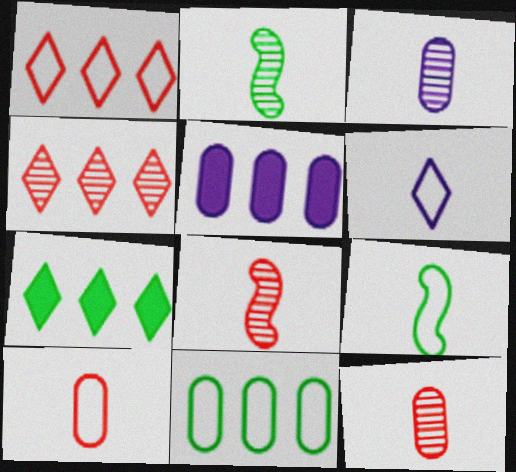[[6, 9, 10]]